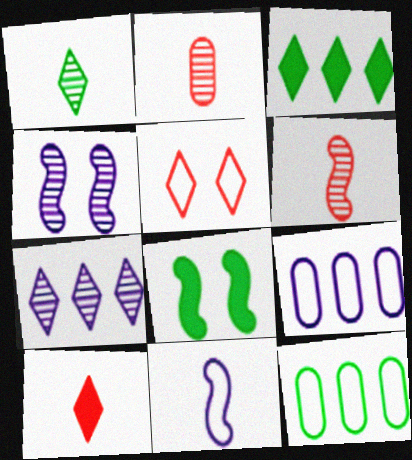[[1, 8, 12], 
[4, 10, 12], 
[5, 11, 12]]